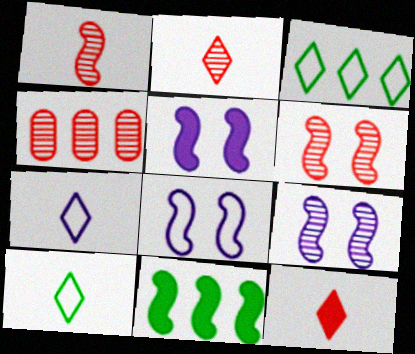[[1, 8, 11], 
[2, 4, 6], 
[4, 5, 10], 
[5, 8, 9]]